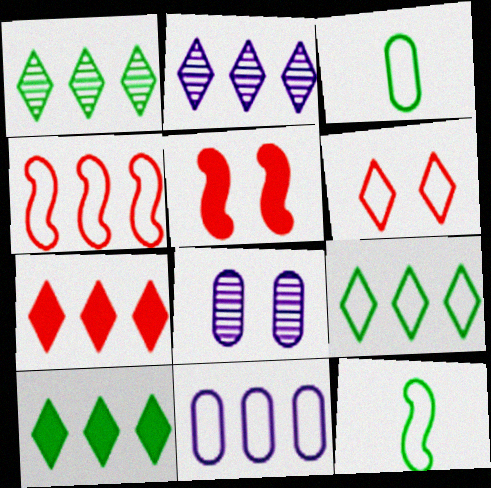[[1, 9, 10], 
[2, 3, 5], 
[2, 7, 9], 
[4, 9, 11], 
[6, 11, 12], 
[7, 8, 12]]